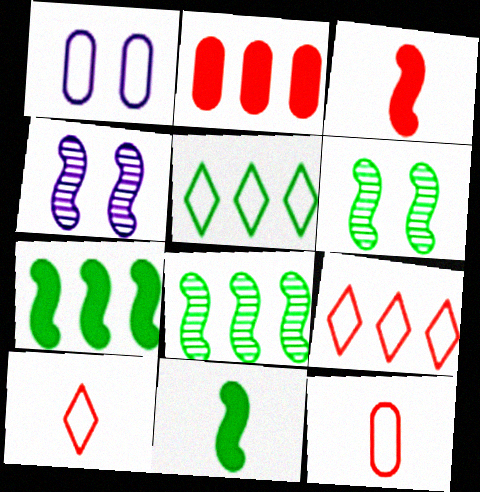[]